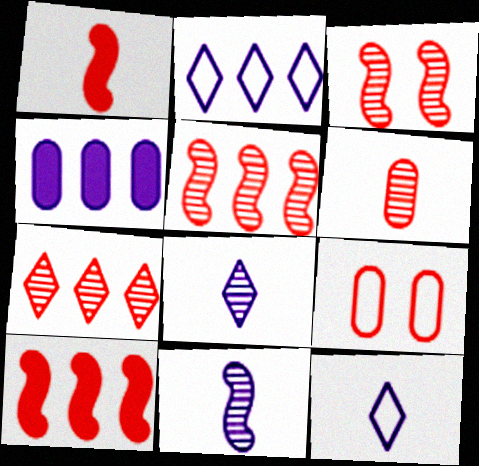[[1, 7, 9], 
[3, 6, 7]]